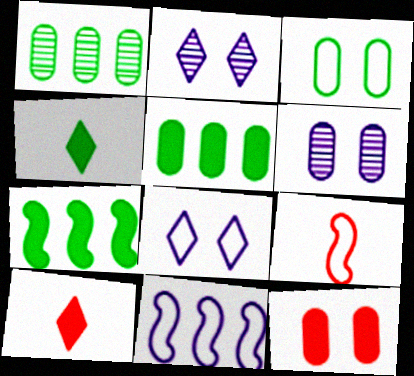[[2, 5, 9], 
[3, 6, 12]]